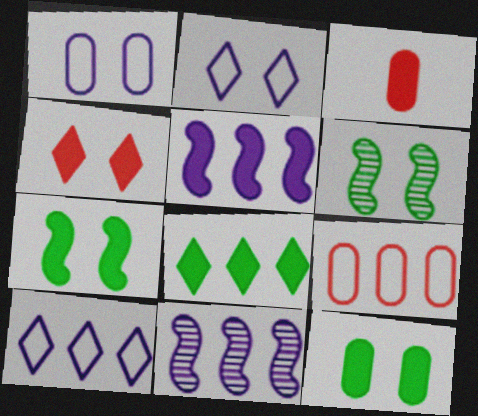[[1, 4, 6], 
[3, 6, 10], 
[8, 9, 11]]